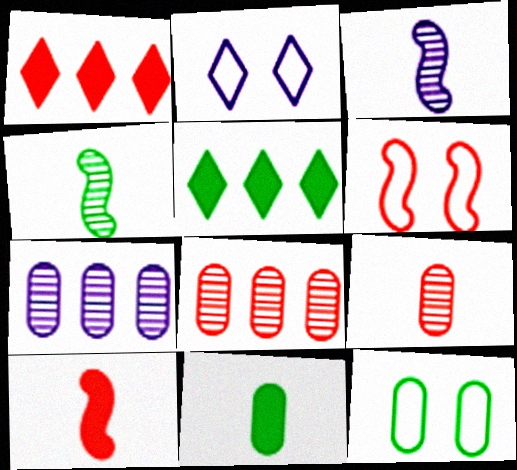[[1, 3, 12], 
[1, 6, 9], 
[2, 6, 12], 
[4, 5, 12]]